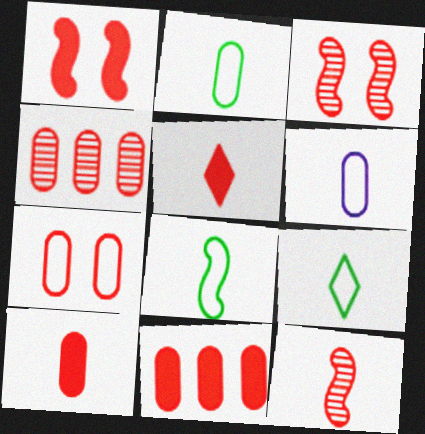[[1, 5, 11], 
[2, 8, 9], 
[4, 7, 10]]